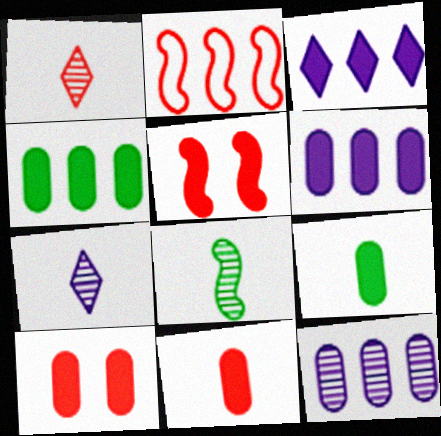[[1, 2, 10], 
[3, 5, 9], 
[6, 9, 10]]